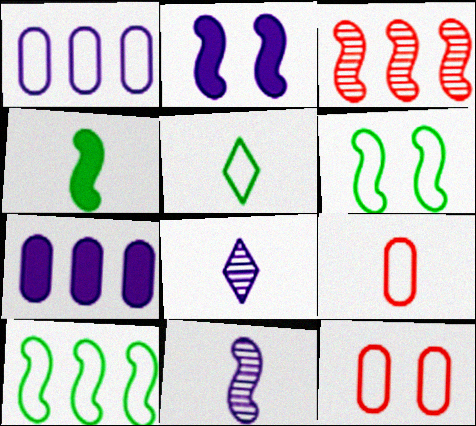[[1, 2, 8], 
[4, 8, 9]]